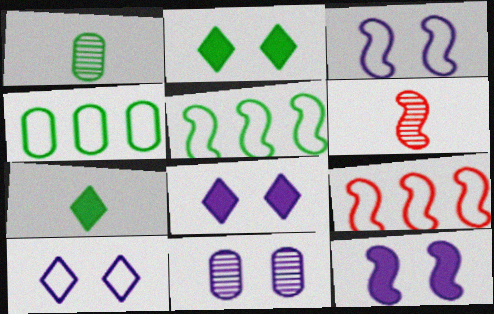[[1, 2, 5], 
[1, 8, 9], 
[3, 8, 11], 
[4, 6, 8], 
[5, 6, 12], 
[7, 9, 11], 
[10, 11, 12]]